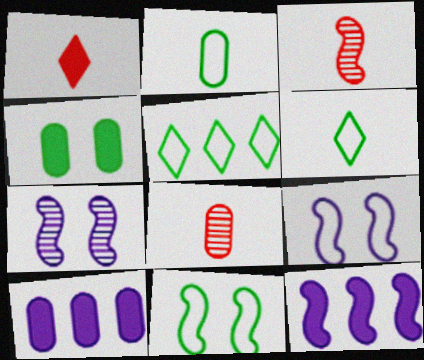[[1, 4, 12], 
[2, 5, 11], 
[3, 11, 12]]